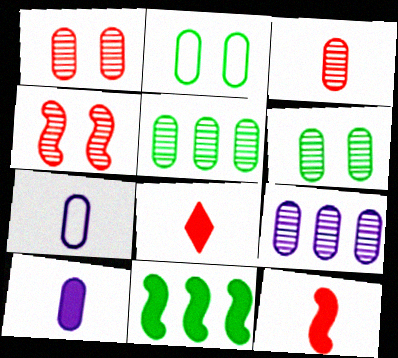[[3, 6, 9]]